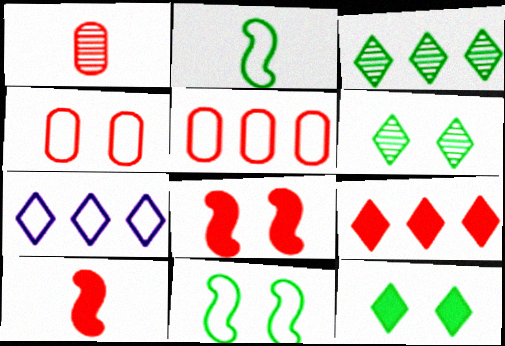[[2, 4, 7], 
[3, 7, 9]]